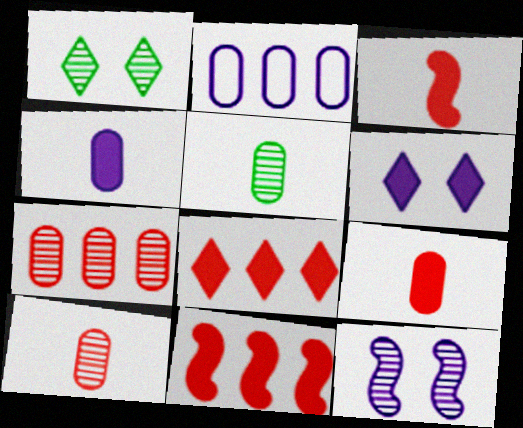[[1, 2, 3]]